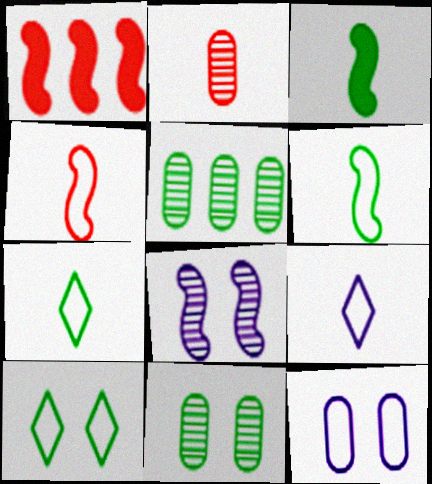[[1, 6, 8], 
[1, 9, 11], 
[2, 3, 9], 
[3, 5, 10]]